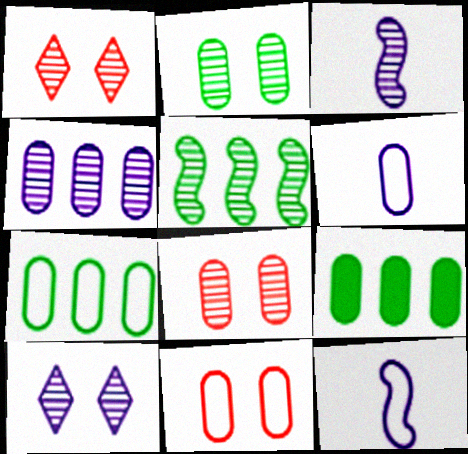[[1, 9, 12], 
[3, 4, 10], 
[6, 7, 11], 
[6, 8, 9]]